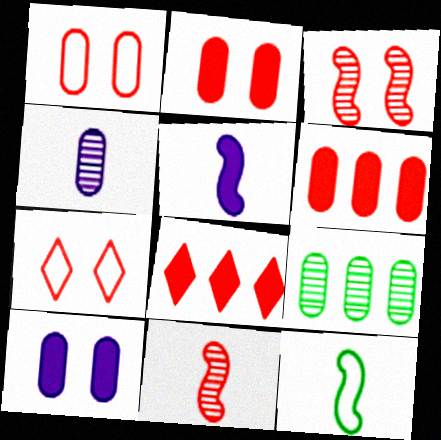[[1, 8, 11], 
[2, 3, 7], 
[5, 7, 9], 
[5, 11, 12], 
[6, 7, 11]]